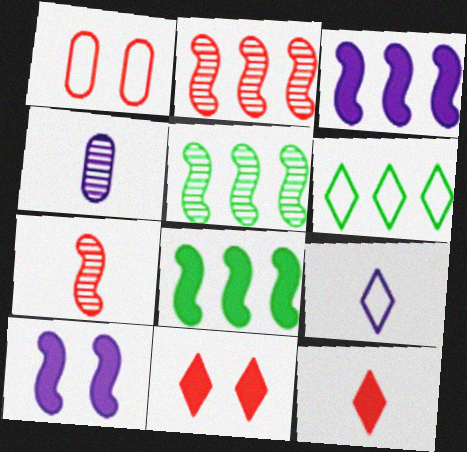[[1, 2, 12]]